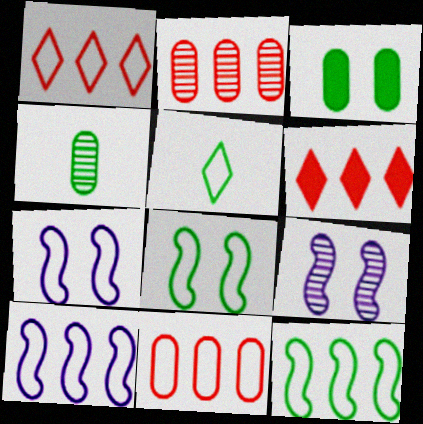[[4, 6, 7], 
[5, 7, 11]]